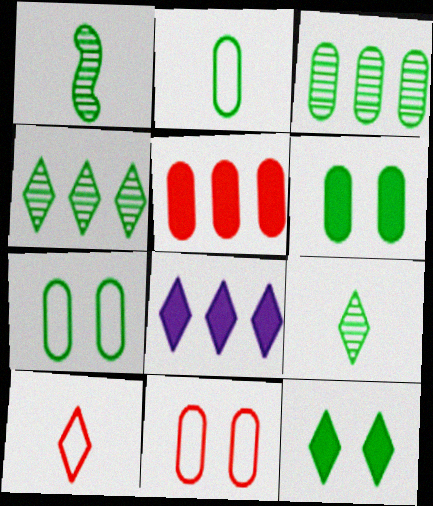[[1, 8, 11], 
[2, 3, 6]]